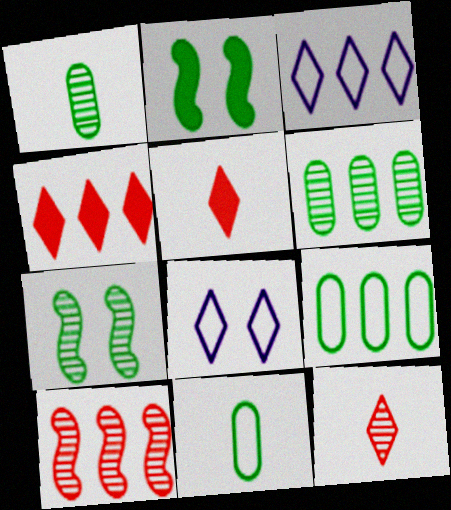[]